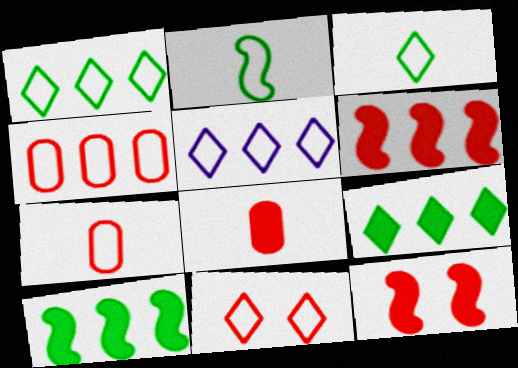[[3, 5, 11]]